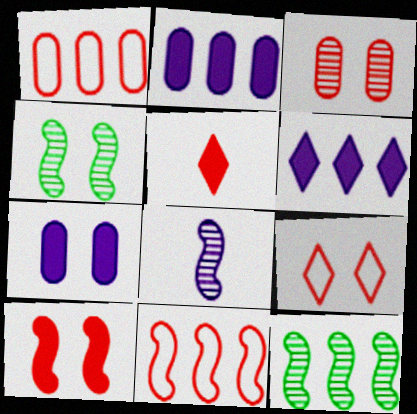[[1, 6, 12], 
[3, 5, 11], 
[3, 9, 10], 
[4, 7, 9]]